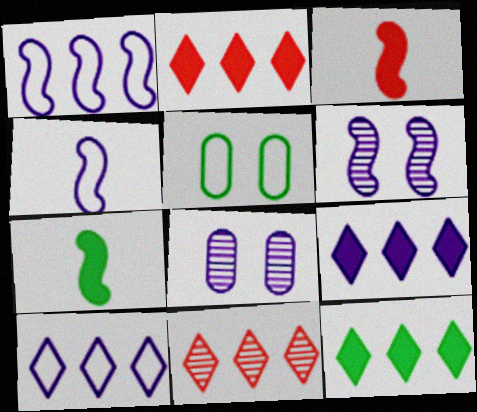[[2, 9, 12], 
[4, 8, 9], 
[10, 11, 12]]